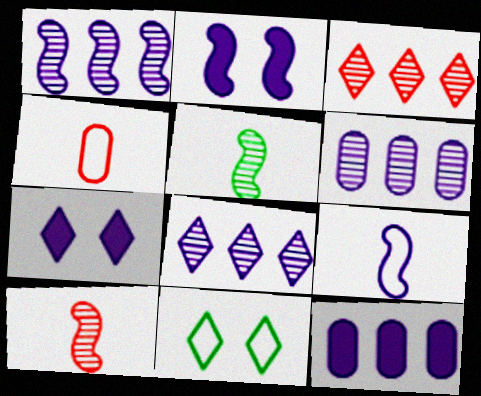[[1, 2, 9], 
[1, 6, 8], 
[6, 7, 9], 
[10, 11, 12]]